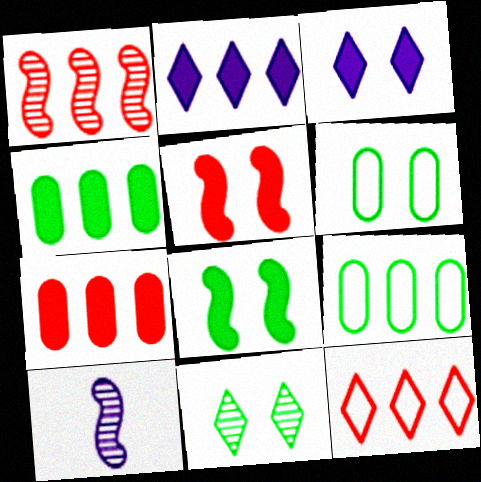[[1, 2, 9], 
[1, 7, 12], 
[6, 8, 11]]